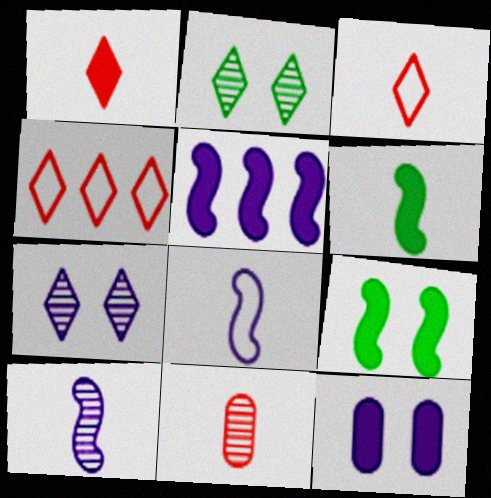[]